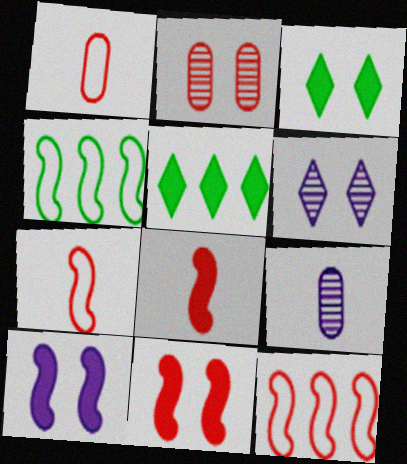[[3, 9, 12]]